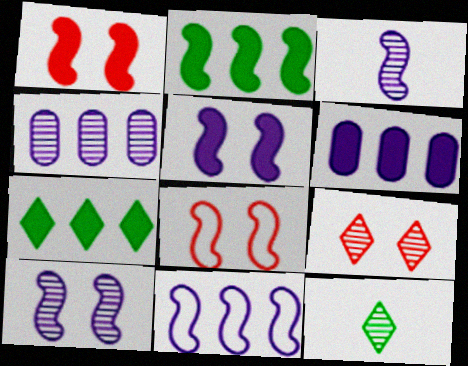[[2, 3, 8], 
[3, 5, 11], 
[6, 8, 12]]